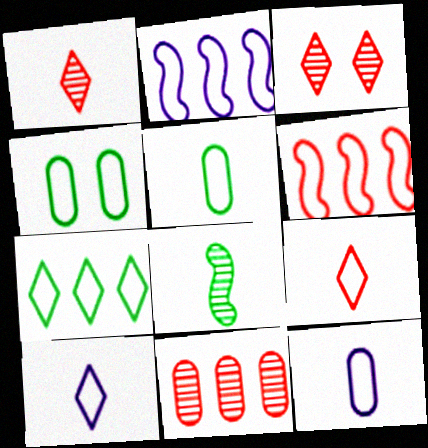[[2, 4, 9], 
[4, 6, 10]]